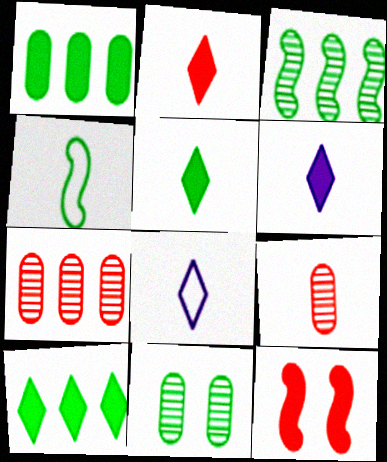[[1, 6, 12], 
[2, 5, 6], 
[4, 6, 9], 
[4, 10, 11]]